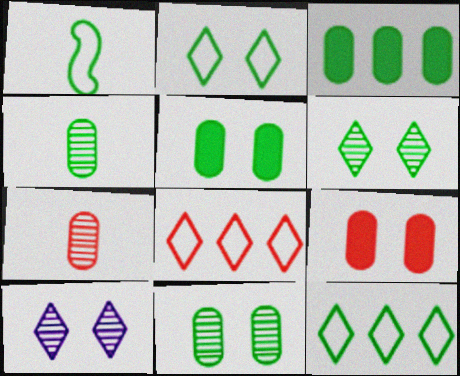[[1, 3, 6]]